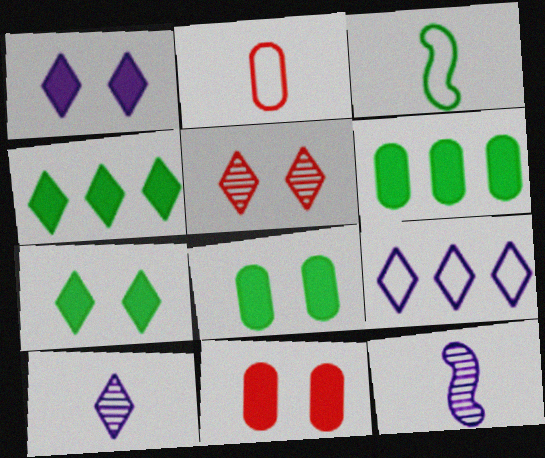[[1, 9, 10]]